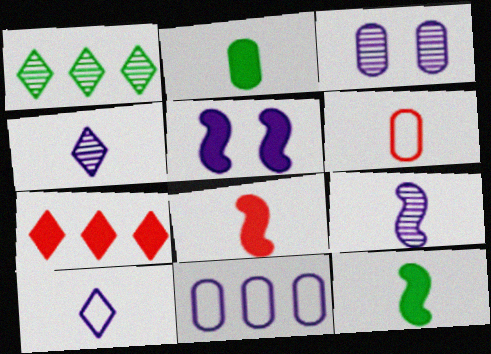[[1, 5, 6], 
[2, 5, 7], 
[4, 5, 11], 
[4, 6, 12]]